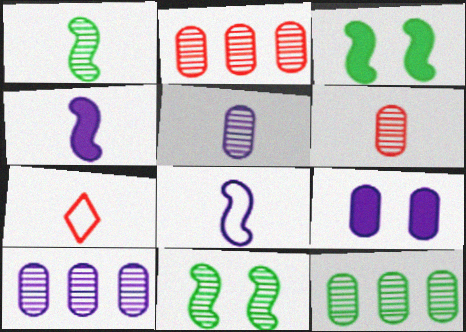[[2, 10, 12], 
[3, 7, 10]]